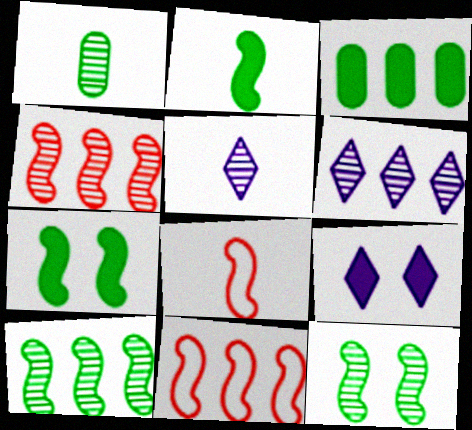[[1, 9, 11], 
[3, 6, 11]]